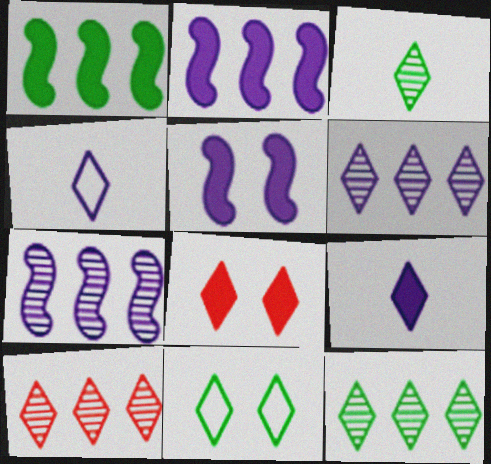[[4, 8, 12], 
[6, 10, 12], 
[9, 10, 11]]